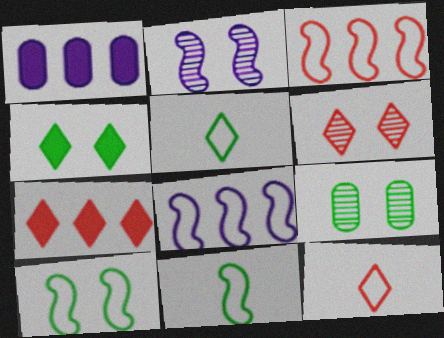[[1, 6, 11], 
[2, 6, 9], 
[4, 9, 10], 
[6, 7, 12]]